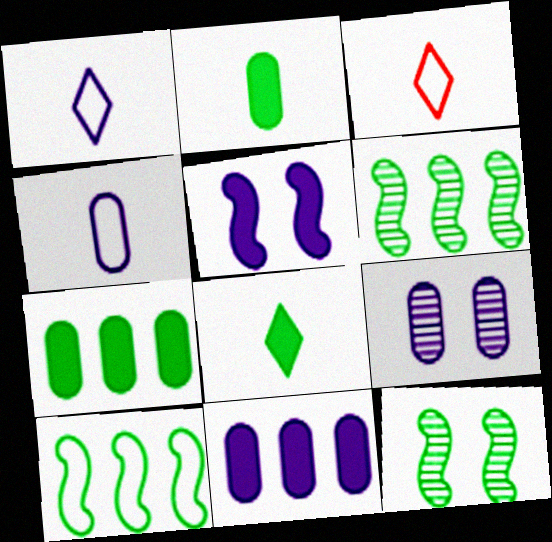[[3, 11, 12], 
[4, 9, 11]]